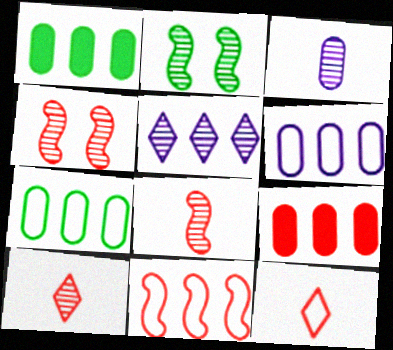[[1, 5, 11], 
[4, 9, 12]]